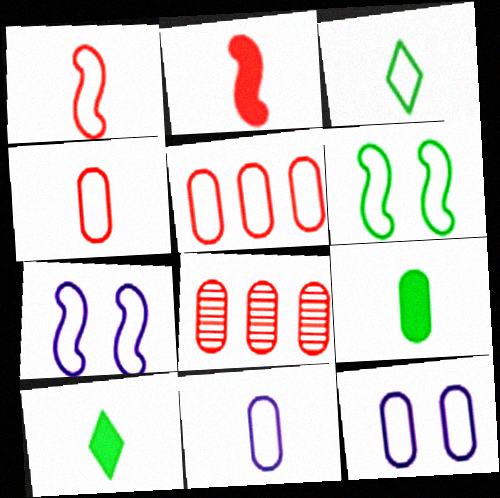[[1, 3, 11], 
[3, 5, 7], 
[7, 8, 10], 
[8, 9, 12]]